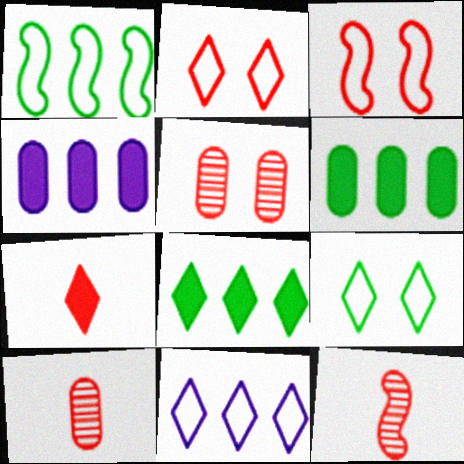[[4, 9, 12]]